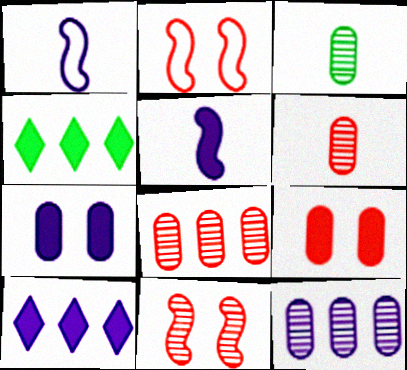[[2, 3, 10], 
[4, 5, 9], 
[5, 7, 10]]